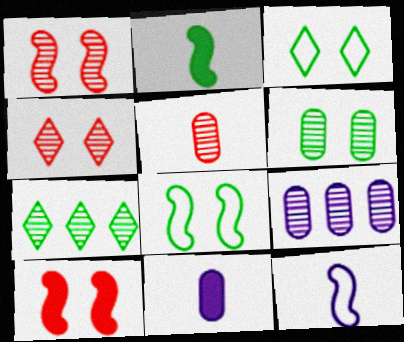[[5, 6, 9]]